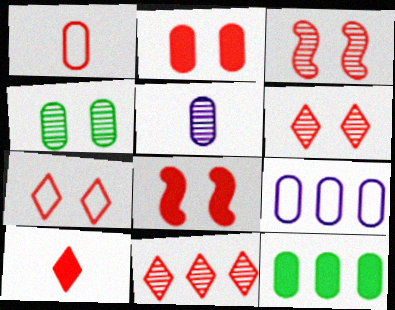[[1, 8, 11], 
[2, 3, 7], 
[7, 10, 11]]